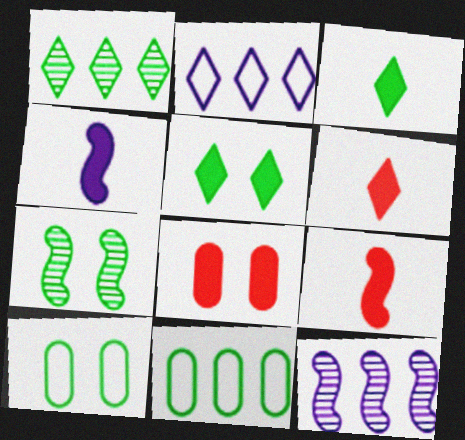[[3, 7, 11], 
[5, 7, 10], 
[6, 10, 12]]